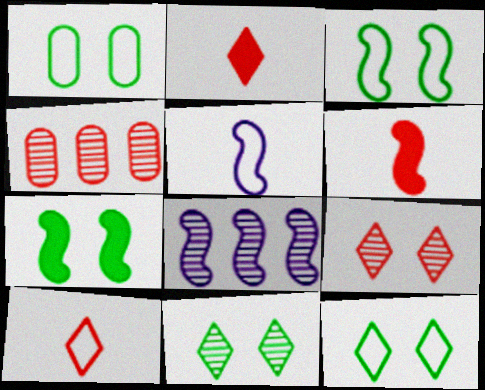[[1, 2, 8], 
[1, 3, 12], 
[1, 7, 11], 
[3, 6, 8]]